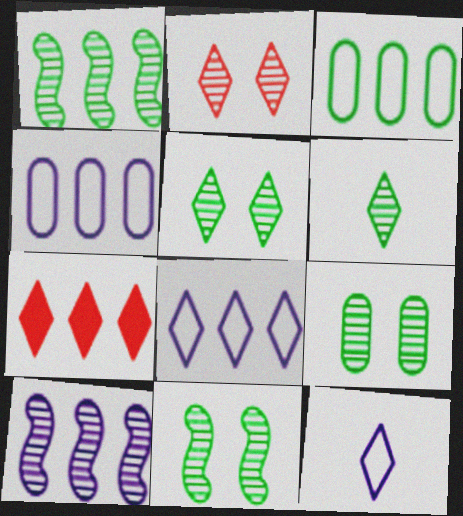[[1, 4, 7], 
[1, 6, 9], 
[3, 7, 10], 
[5, 7, 12], 
[5, 9, 11]]